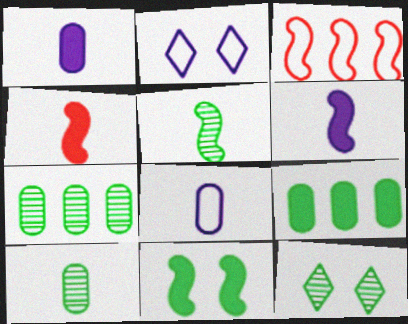[[1, 3, 12], 
[2, 4, 7], 
[5, 7, 12]]